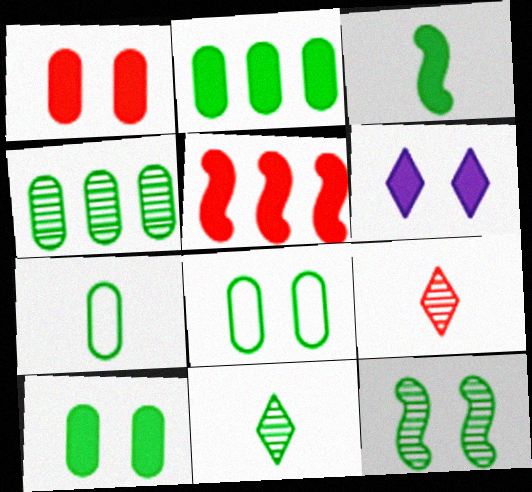[[3, 7, 11], 
[4, 7, 10], 
[4, 11, 12]]